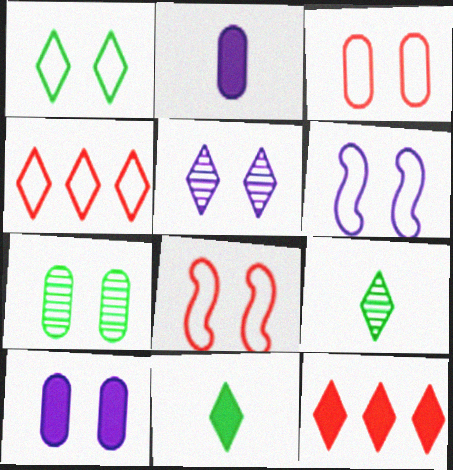[[1, 3, 6], 
[3, 7, 10], 
[4, 5, 11], 
[5, 6, 10]]